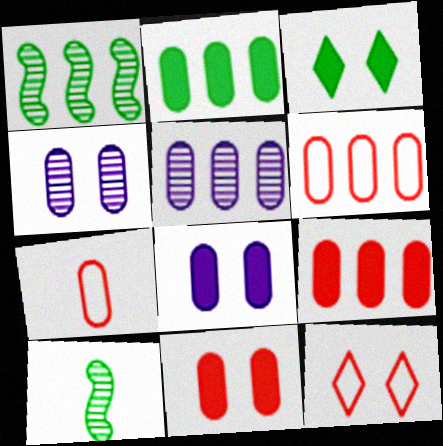[[2, 4, 7], 
[2, 5, 6]]